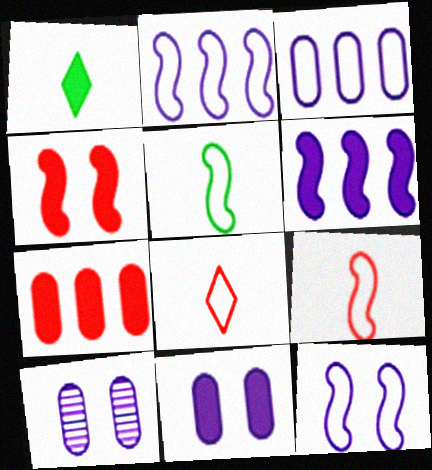[]